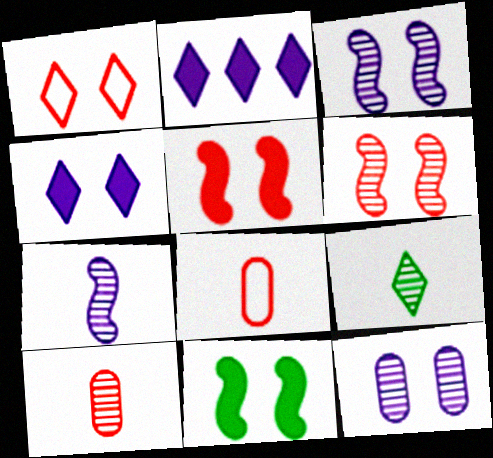[[1, 2, 9], 
[1, 11, 12], 
[7, 9, 10]]